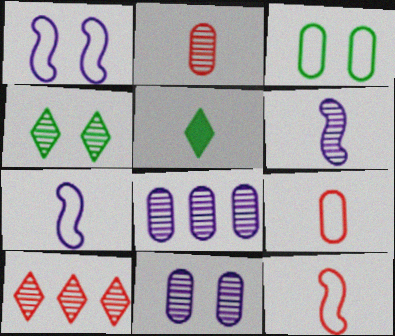[[2, 5, 7], 
[5, 6, 9]]